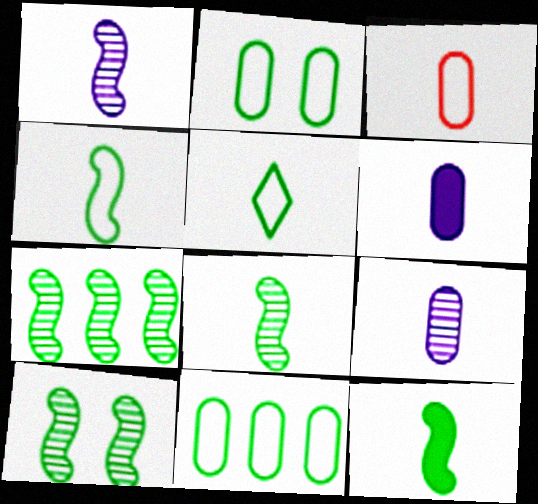[[4, 8, 12], 
[7, 8, 10]]